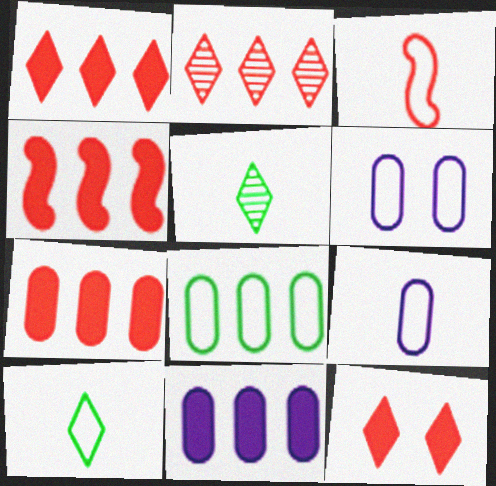[[1, 4, 7], 
[3, 9, 10], 
[4, 5, 6]]